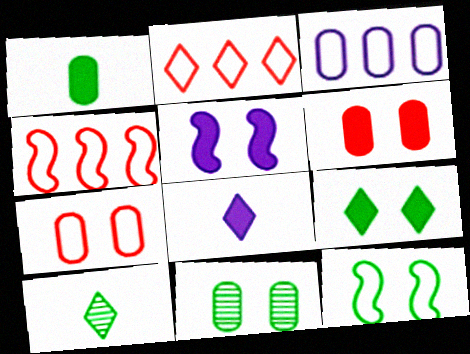[[4, 8, 11], 
[5, 6, 9], 
[9, 11, 12]]